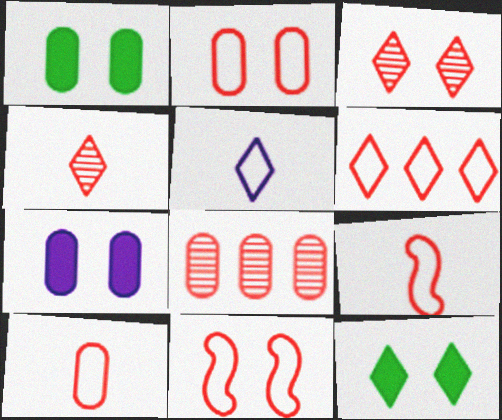[[2, 6, 9], 
[6, 10, 11]]